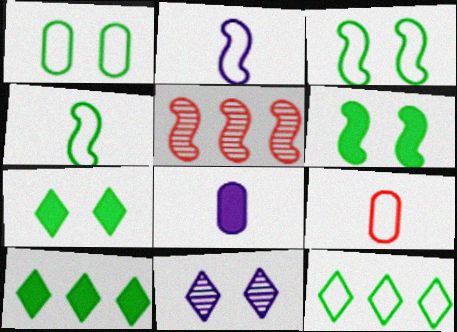[[1, 4, 12], 
[2, 5, 6]]